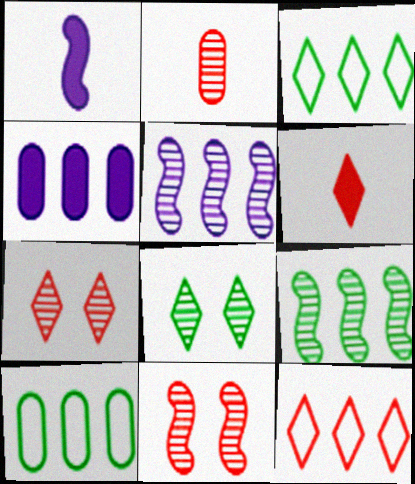[[1, 7, 10], 
[2, 5, 8], 
[4, 9, 12], 
[6, 7, 12]]